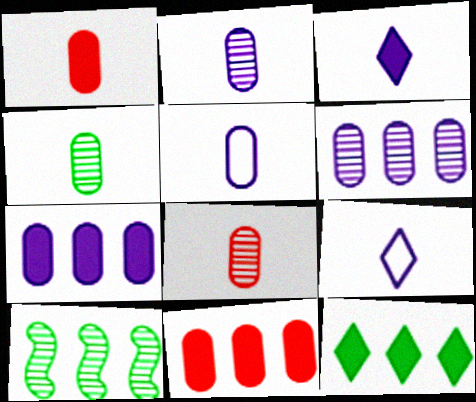[[1, 4, 5], 
[2, 4, 8]]